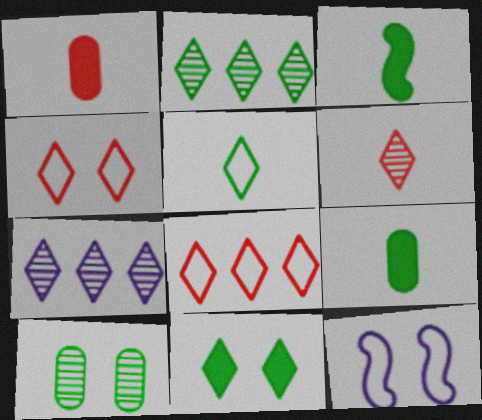[[1, 2, 12], 
[2, 5, 11]]